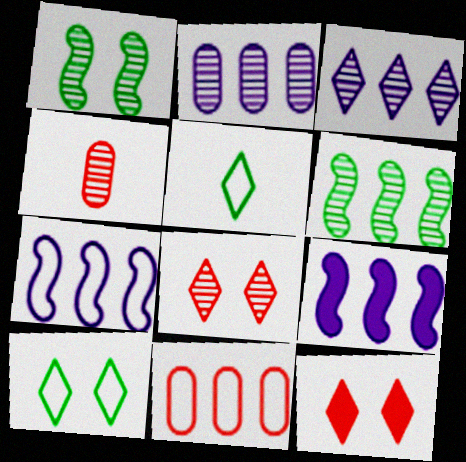[[1, 3, 4], 
[3, 5, 12], 
[4, 9, 10]]